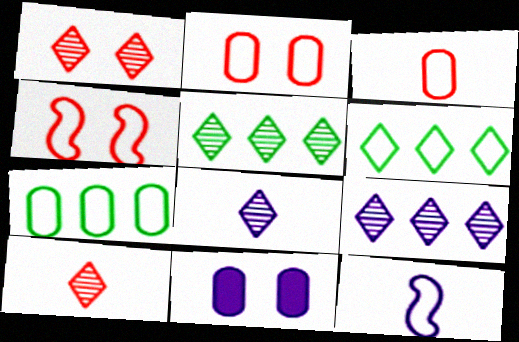[[1, 5, 8], 
[2, 6, 12], 
[9, 11, 12]]